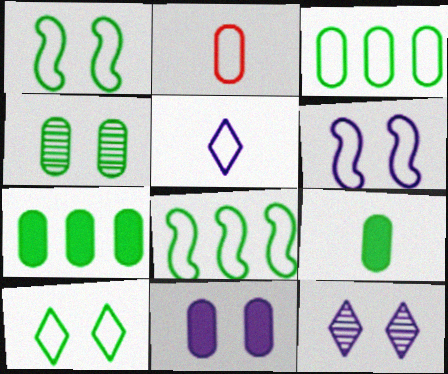[[3, 4, 9], 
[6, 11, 12]]